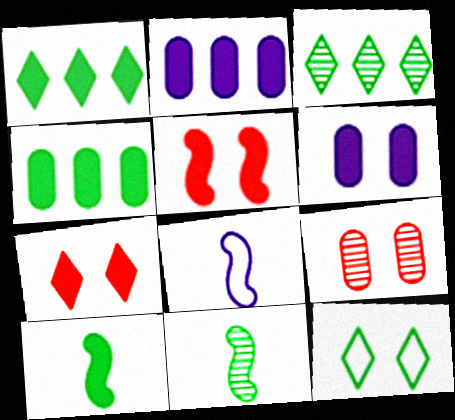[[1, 8, 9], 
[2, 7, 10], 
[4, 11, 12]]